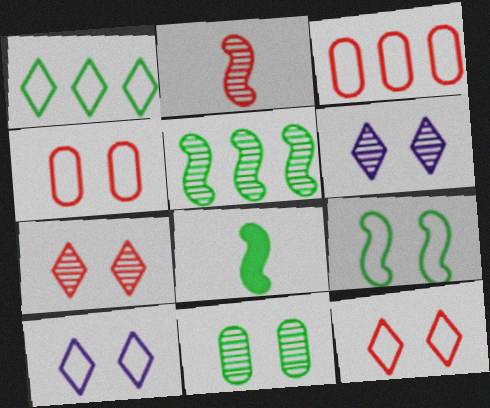[[1, 8, 11], 
[3, 6, 8], 
[4, 9, 10], 
[5, 8, 9]]